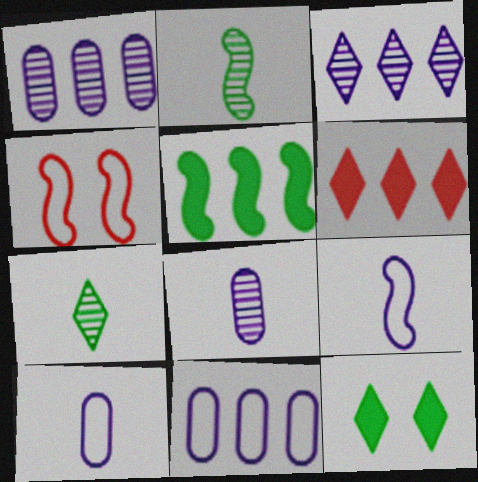[]